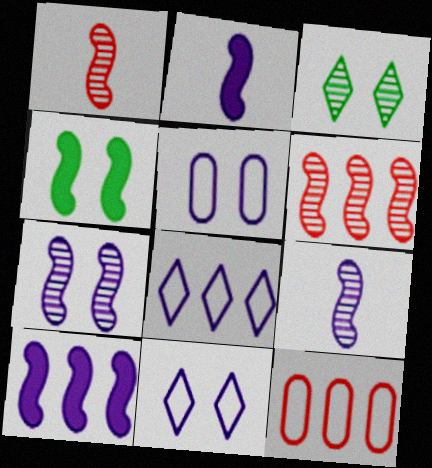[[2, 3, 12]]